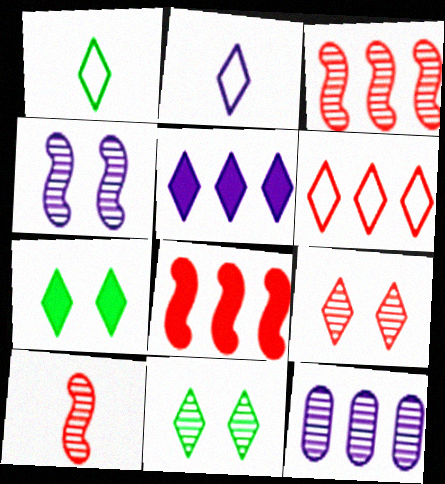[[1, 5, 9], 
[10, 11, 12]]